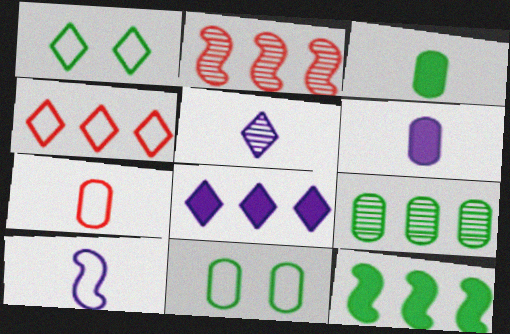[[1, 2, 6], 
[3, 9, 11], 
[4, 10, 11], 
[5, 6, 10]]